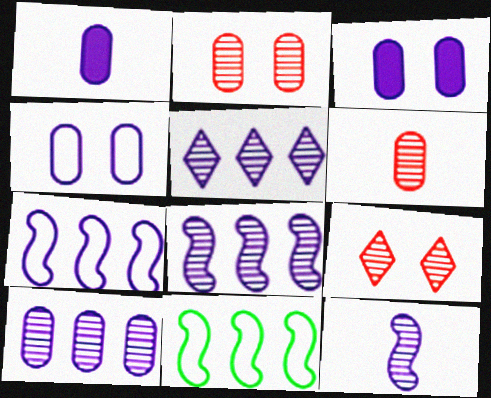[[1, 4, 10], 
[1, 9, 11], 
[5, 8, 10]]